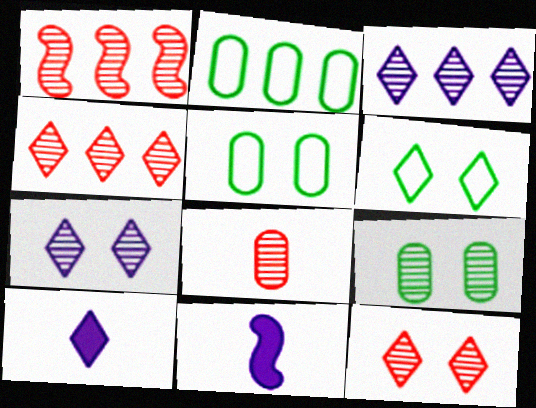[[1, 5, 10], 
[1, 8, 12], 
[2, 11, 12], 
[4, 5, 11], 
[4, 6, 10]]